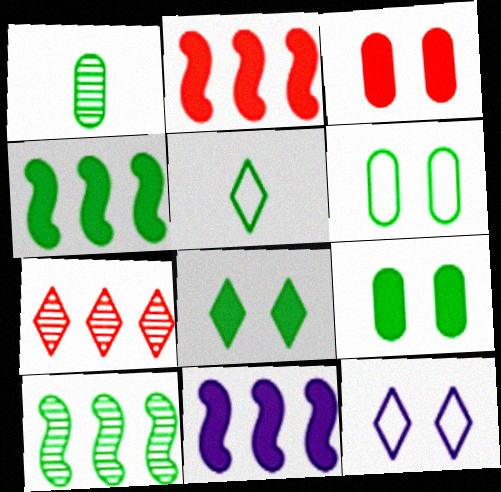[[1, 2, 12], 
[2, 4, 11], 
[5, 9, 10]]